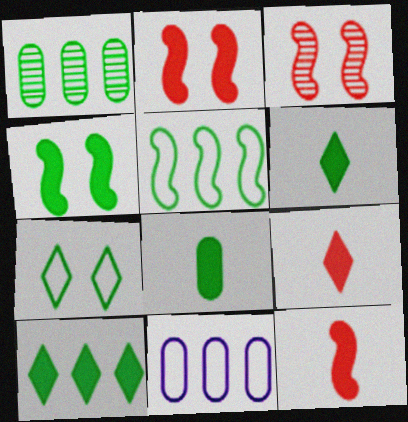[[1, 5, 10], 
[3, 6, 11], 
[4, 8, 10]]